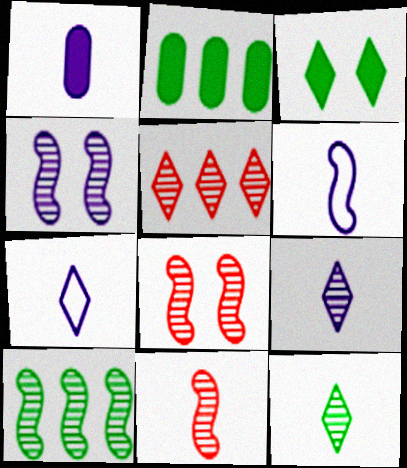[[1, 6, 9], 
[2, 7, 8], 
[3, 5, 7], 
[4, 10, 11]]